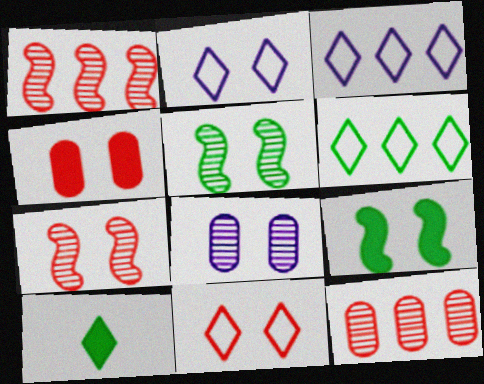[[2, 4, 5], 
[4, 7, 11], 
[8, 9, 11]]